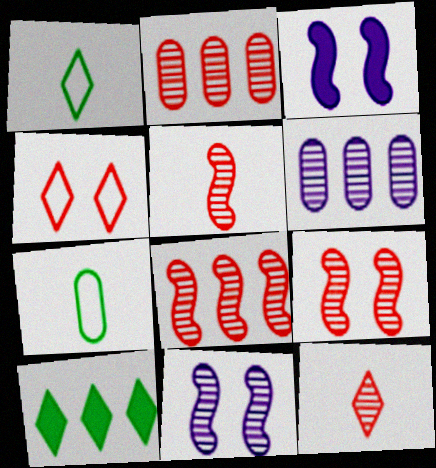[[1, 2, 3], 
[2, 9, 12], 
[5, 8, 9]]